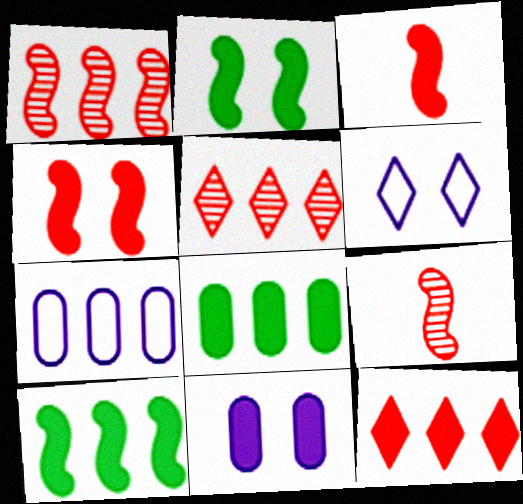[[5, 7, 10], 
[6, 8, 9]]